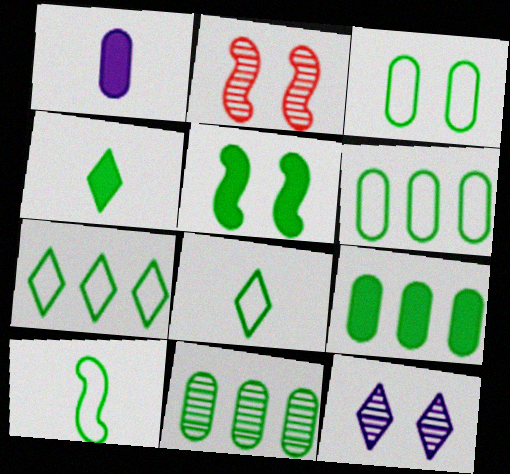[[1, 2, 7], 
[3, 7, 10], 
[4, 5, 9], 
[5, 8, 11], 
[6, 9, 11]]